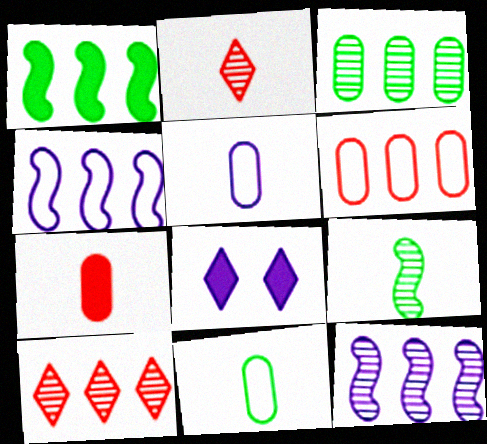[[1, 7, 8], 
[3, 10, 12], 
[5, 8, 12], 
[6, 8, 9]]